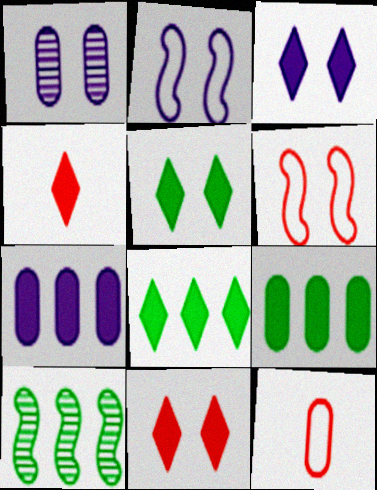[[1, 2, 3], 
[1, 5, 6], 
[1, 9, 12], 
[3, 4, 8], 
[3, 5, 11], 
[3, 10, 12]]